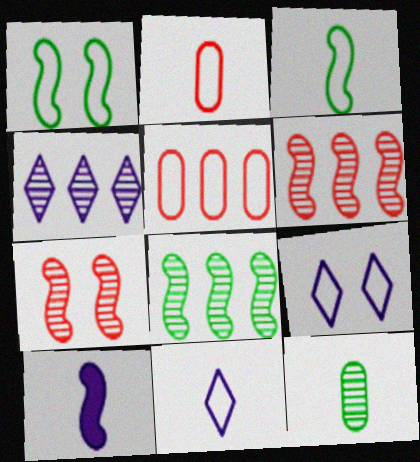[[1, 5, 11], 
[1, 6, 10], 
[2, 3, 11], 
[3, 5, 9], 
[4, 7, 12]]